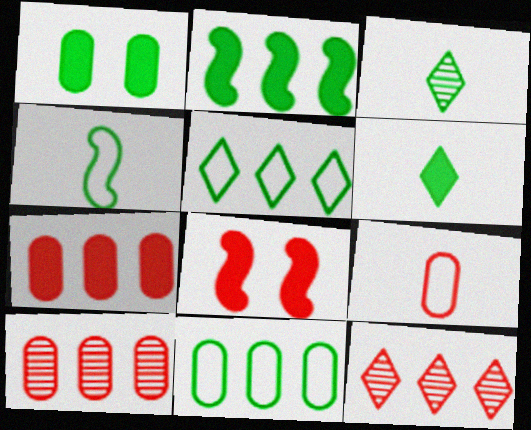[[1, 2, 6], 
[8, 9, 12]]